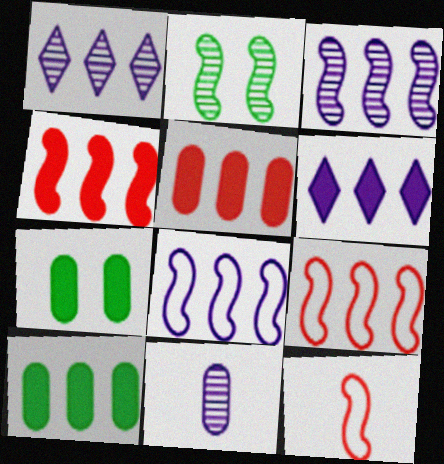[[1, 7, 12], 
[1, 9, 10], 
[4, 6, 10]]